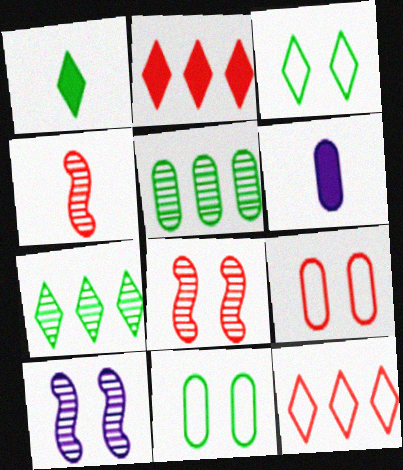[[1, 3, 7], 
[2, 4, 9], 
[5, 6, 9]]